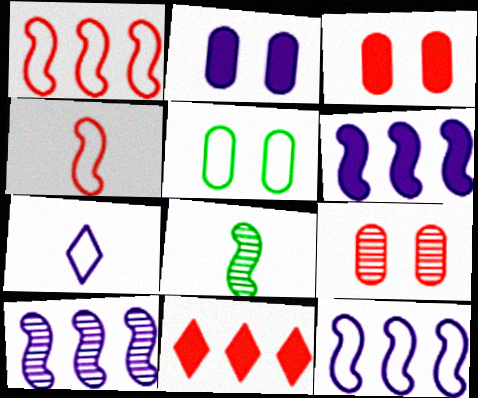[[1, 5, 7], 
[2, 5, 9], 
[2, 7, 10], 
[4, 9, 11], 
[6, 10, 12]]